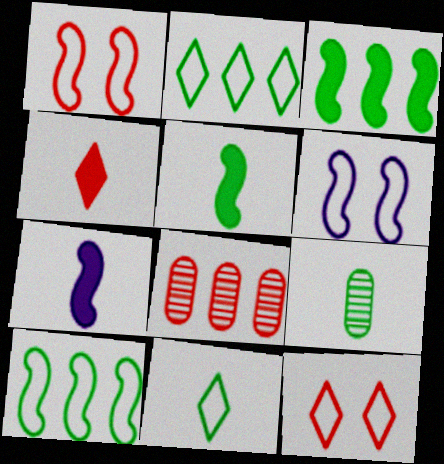[[1, 4, 8], 
[5, 9, 11]]